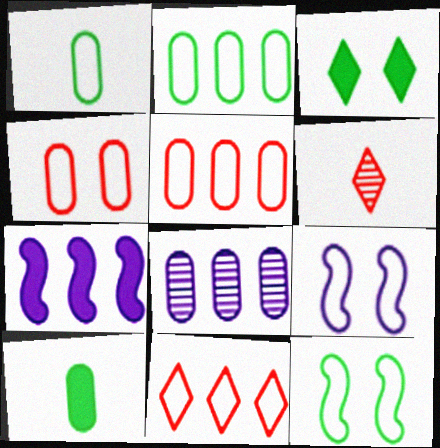[[1, 9, 11], 
[4, 8, 10]]